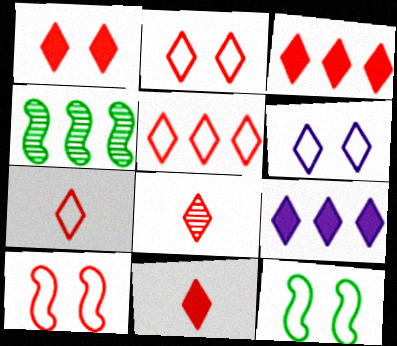[[1, 3, 11], 
[1, 5, 8], 
[2, 3, 8], 
[2, 5, 7], 
[7, 8, 11]]